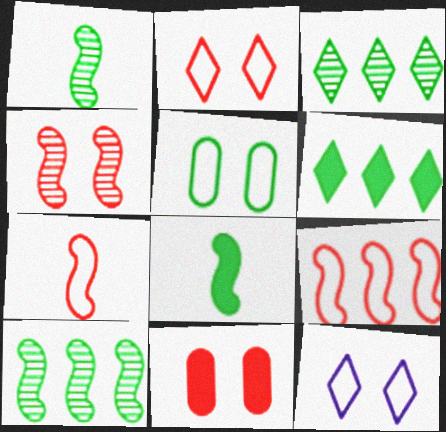[[1, 5, 6], 
[2, 4, 11], 
[3, 5, 8]]